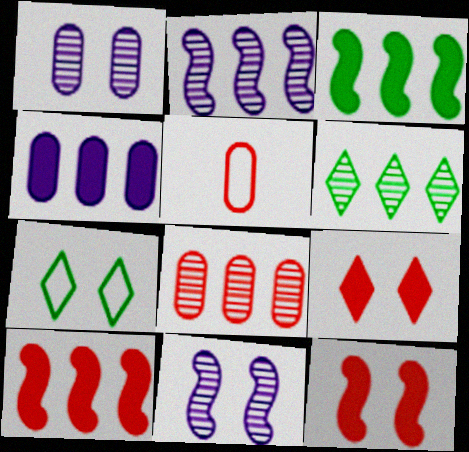[[1, 7, 12], 
[2, 6, 8]]